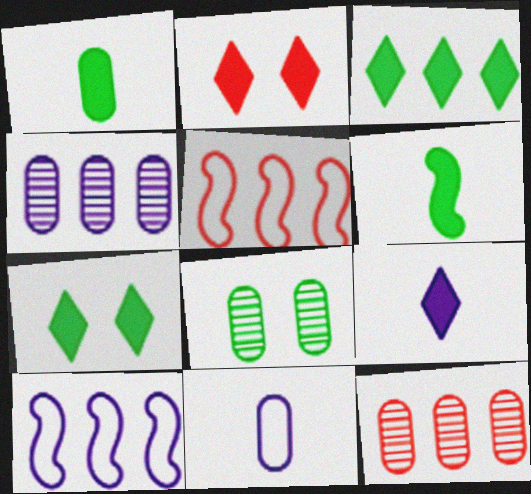[[2, 3, 9], 
[3, 4, 5], 
[3, 10, 12], 
[5, 8, 9]]